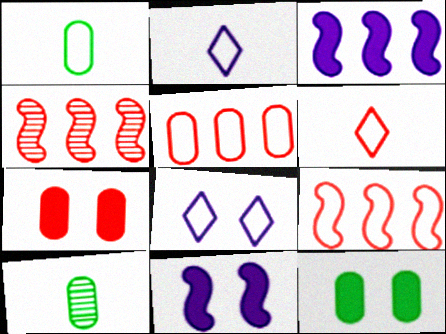[[1, 8, 9], 
[2, 4, 12], 
[4, 6, 7]]